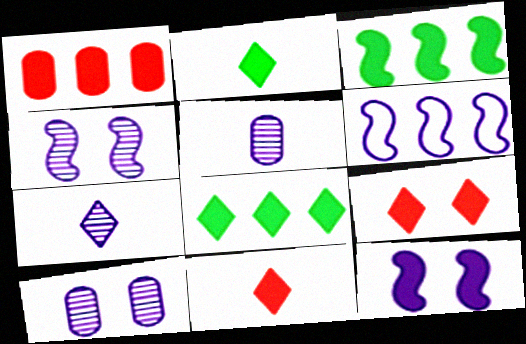[[1, 2, 12]]